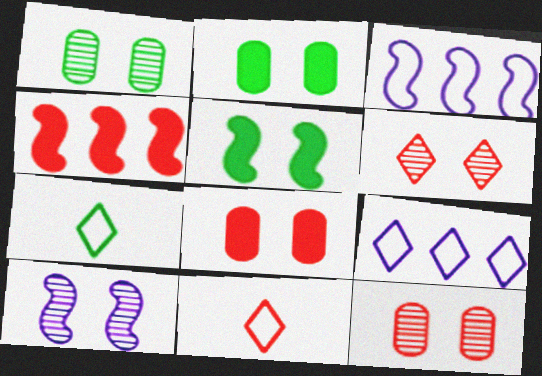[[1, 6, 10], 
[4, 11, 12]]